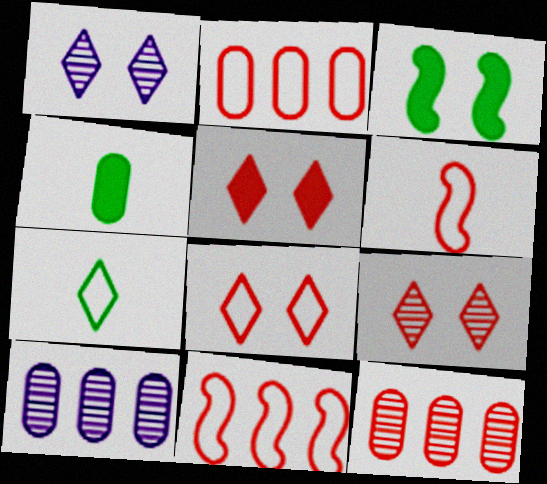[[1, 4, 11], 
[2, 6, 8], 
[5, 6, 12], 
[5, 8, 9]]